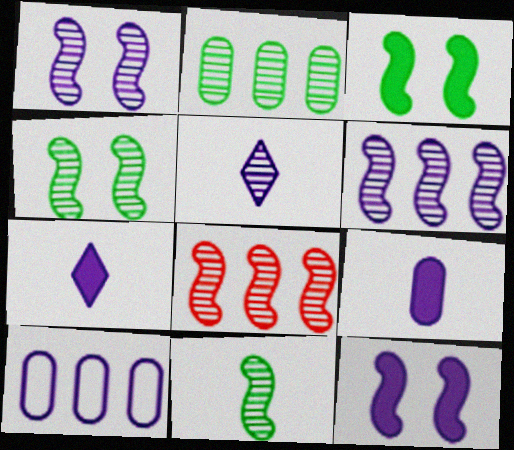[[1, 7, 10], 
[1, 8, 11], 
[5, 10, 12]]